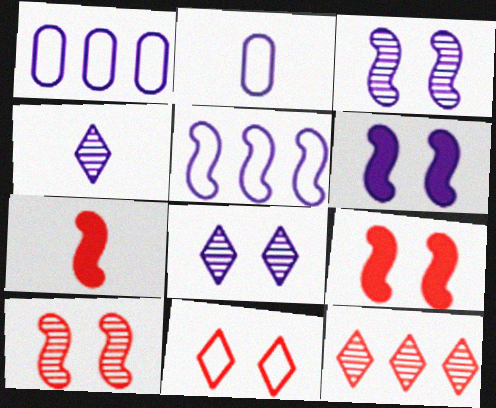[[1, 4, 6]]